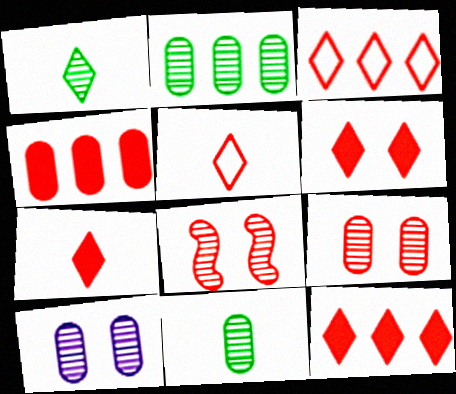[[4, 5, 8], 
[6, 7, 12]]